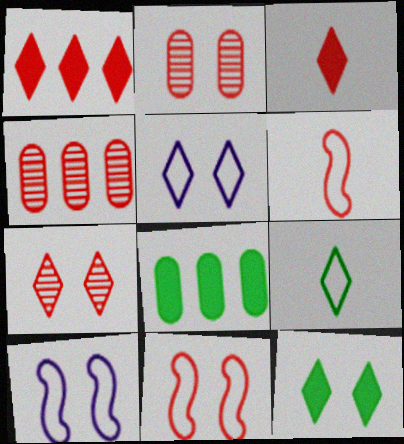[[1, 2, 6], 
[2, 10, 12], 
[3, 4, 11], 
[5, 7, 12]]